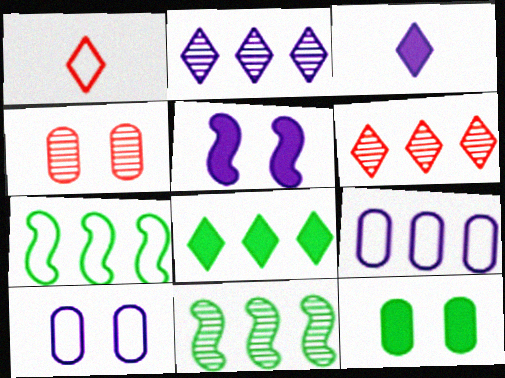[[1, 7, 10], 
[3, 4, 7], 
[4, 10, 12]]